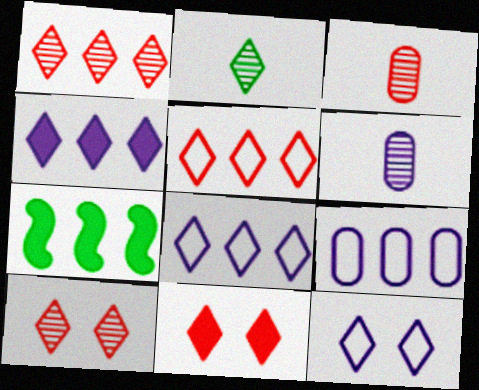[[1, 7, 9], 
[2, 8, 11], 
[3, 7, 12]]